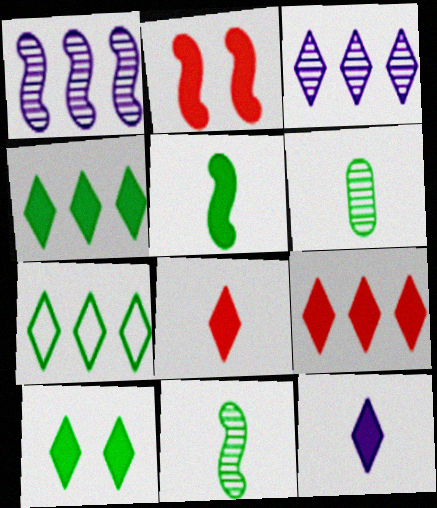[[3, 7, 9], 
[9, 10, 12]]